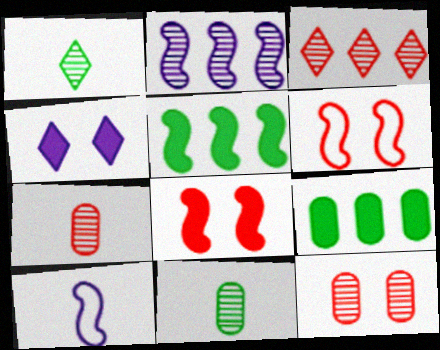[[1, 2, 12]]